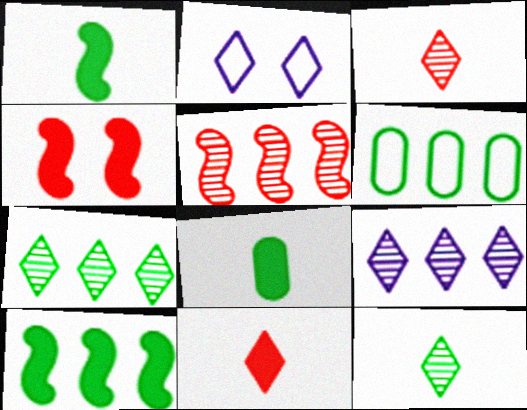[[2, 5, 8], 
[2, 7, 11], 
[6, 7, 10]]